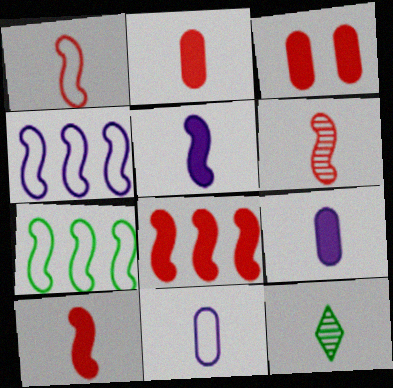[[1, 6, 10], 
[1, 9, 12], 
[3, 4, 12], 
[10, 11, 12]]